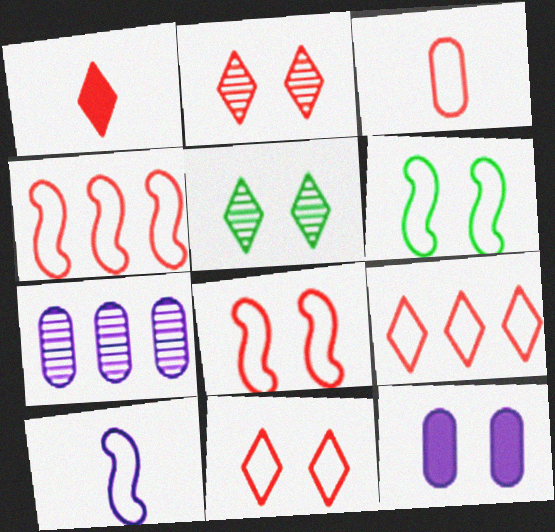[[1, 2, 9], 
[1, 6, 7], 
[2, 6, 12], 
[3, 4, 11], 
[3, 8, 9], 
[4, 6, 10], 
[5, 8, 12]]